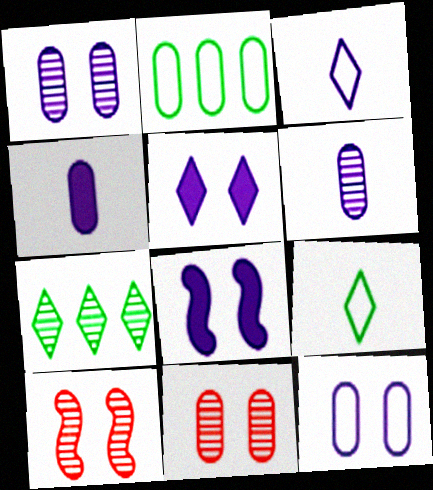[[2, 4, 11], 
[6, 7, 10]]